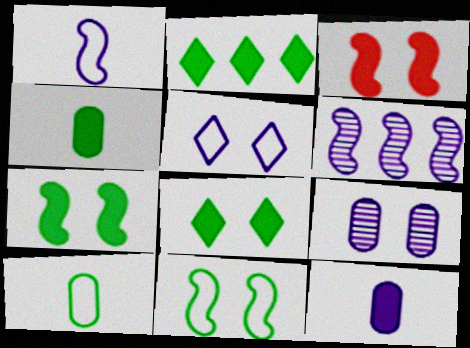[[2, 3, 12], 
[2, 4, 7], 
[5, 6, 12]]